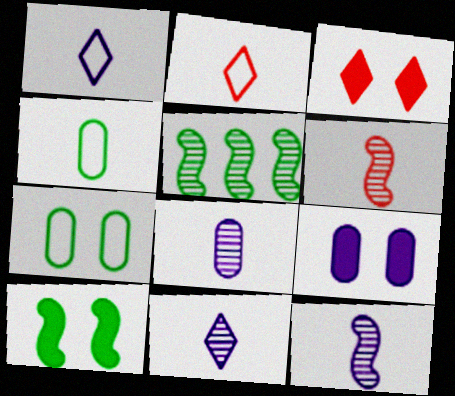[[2, 5, 9], 
[3, 9, 10], 
[8, 11, 12]]